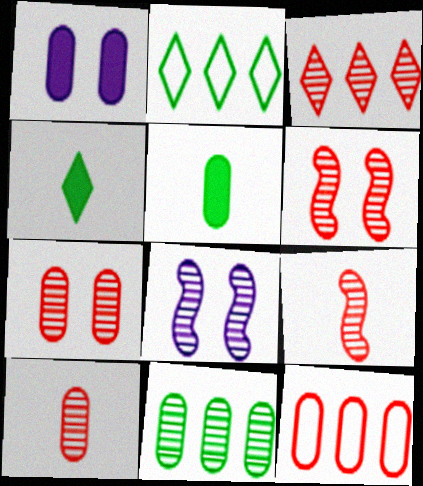[[1, 2, 9], 
[3, 6, 10], 
[3, 7, 9], 
[4, 8, 12]]